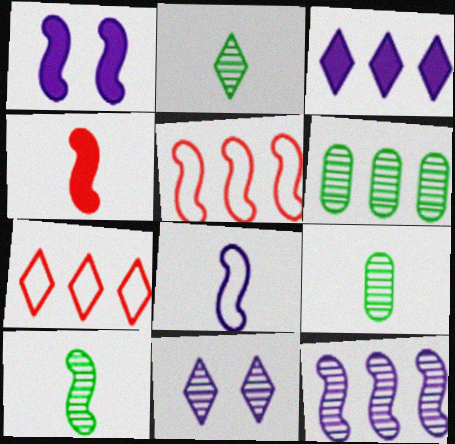[[1, 5, 10], 
[1, 7, 9], 
[1, 8, 12], 
[2, 9, 10], 
[3, 5, 6], 
[4, 8, 10]]